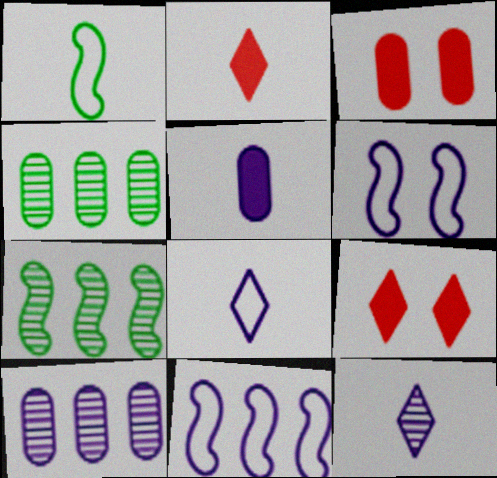[[1, 9, 10], 
[2, 4, 6], 
[3, 7, 8]]